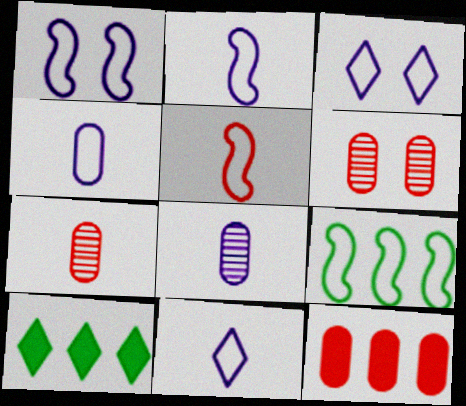[[1, 5, 9], 
[1, 7, 10], 
[2, 4, 11], 
[2, 6, 10]]